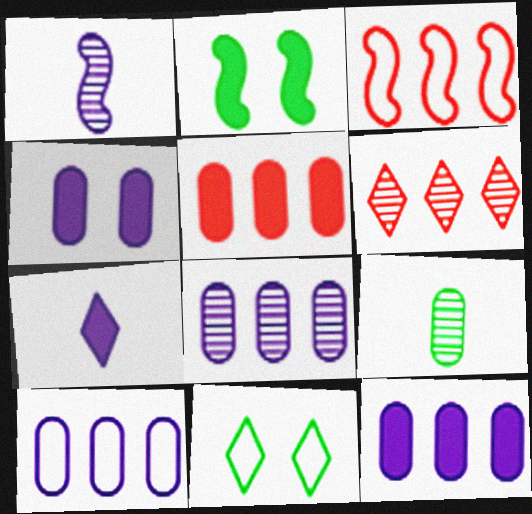[[1, 2, 3], 
[1, 5, 11], 
[2, 5, 7], 
[3, 5, 6], 
[6, 7, 11], 
[8, 10, 12]]